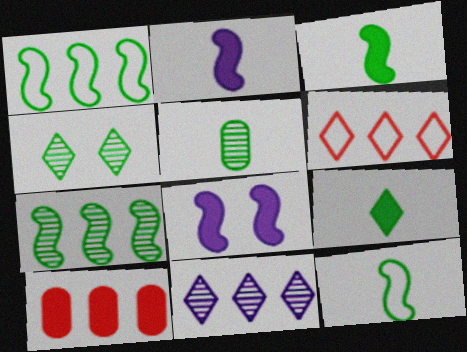[[1, 10, 11], 
[4, 5, 7], 
[5, 6, 8], 
[5, 9, 12], 
[8, 9, 10]]